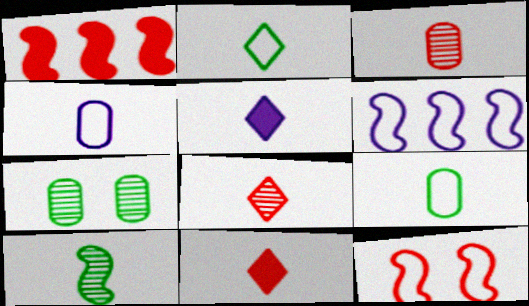[[2, 5, 8], 
[4, 10, 11], 
[6, 7, 11]]